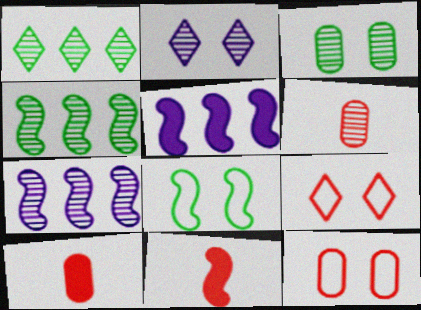[[2, 4, 6], 
[7, 8, 11]]